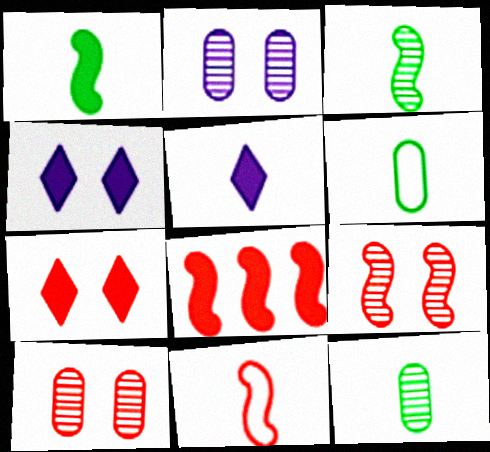[[5, 11, 12], 
[8, 9, 11]]